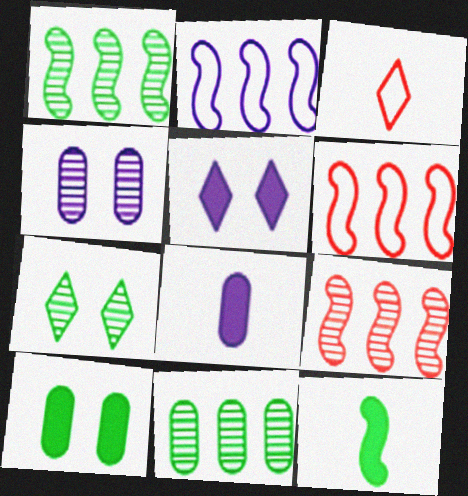[[6, 7, 8]]